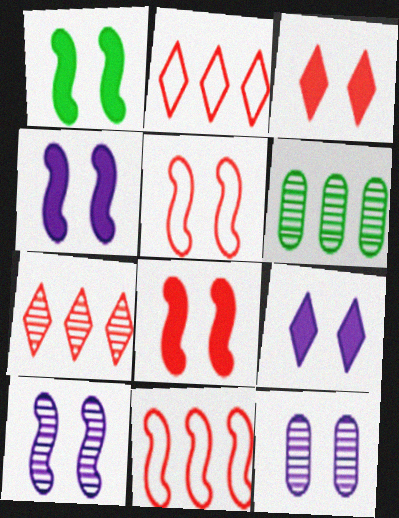[[1, 4, 8], 
[1, 5, 10]]